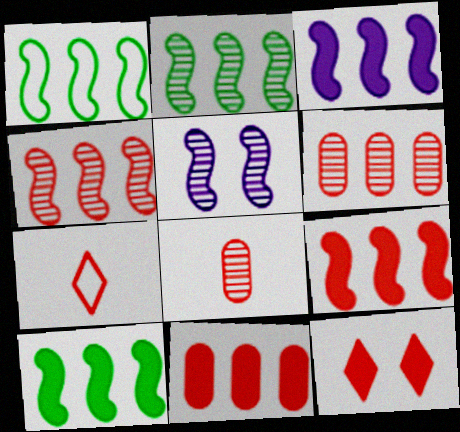[[1, 2, 10], 
[1, 3, 4], 
[3, 9, 10]]